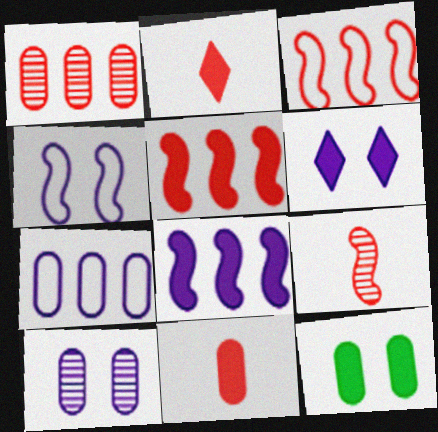[[2, 8, 12], 
[4, 6, 10]]